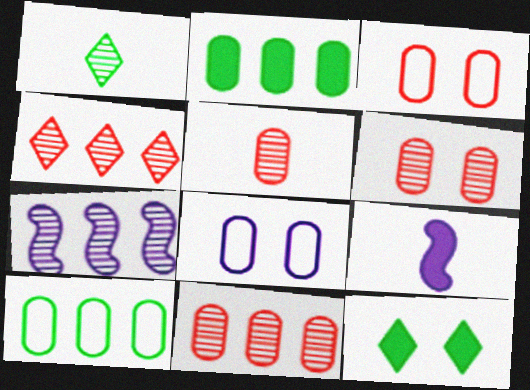[[1, 6, 7], 
[2, 5, 8], 
[5, 6, 11]]